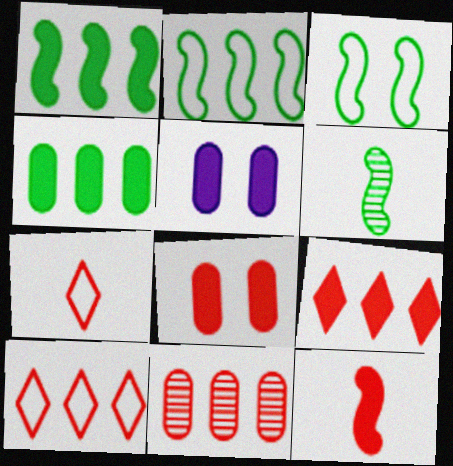[[1, 3, 6], 
[5, 6, 10], 
[8, 9, 12]]